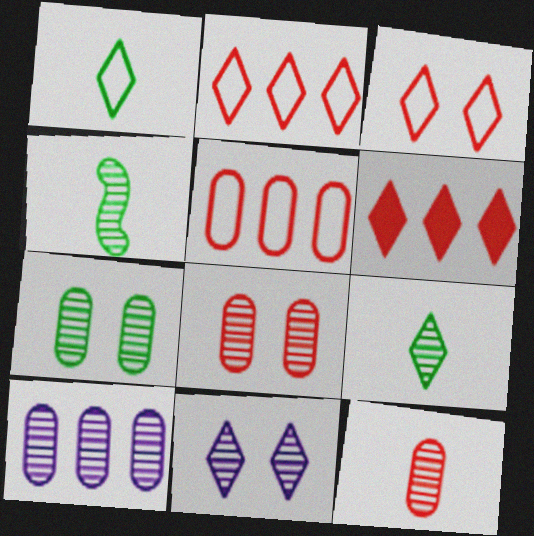[[1, 6, 11], 
[7, 10, 12]]